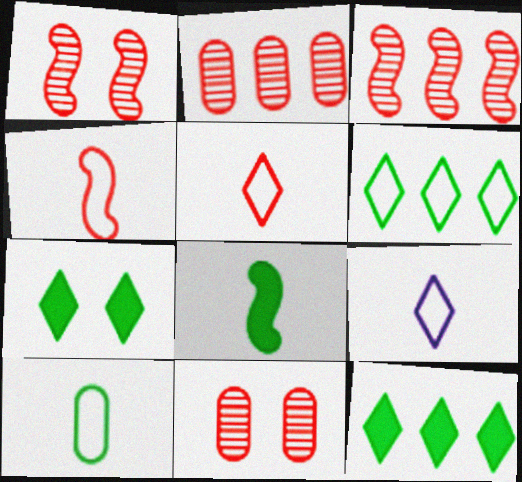[[4, 9, 10]]